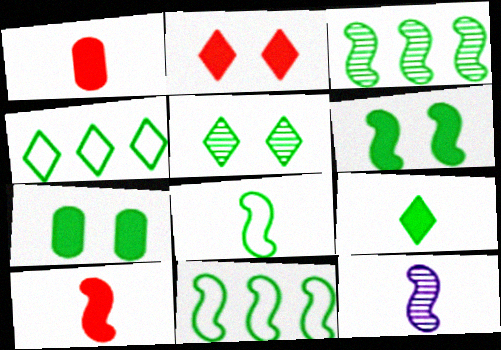[[3, 6, 8], 
[4, 5, 9], 
[8, 10, 12]]